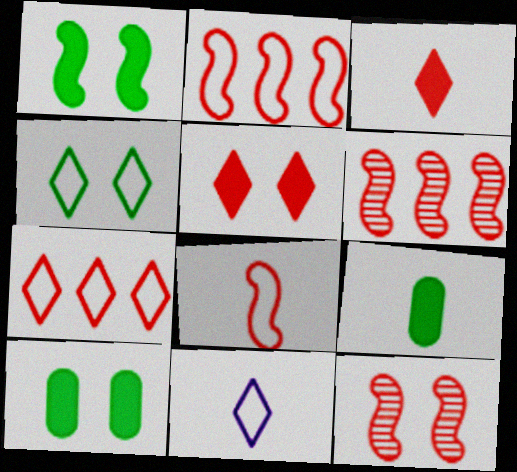[[4, 7, 11], 
[6, 10, 11]]